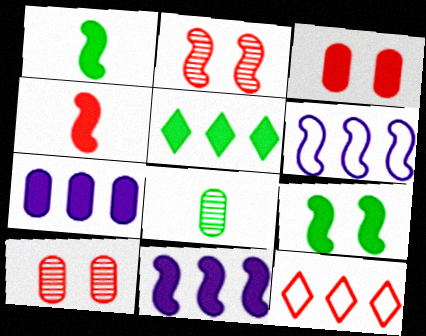[[1, 2, 6], 
[4, 9, 11], 
[4, 10, 12]]